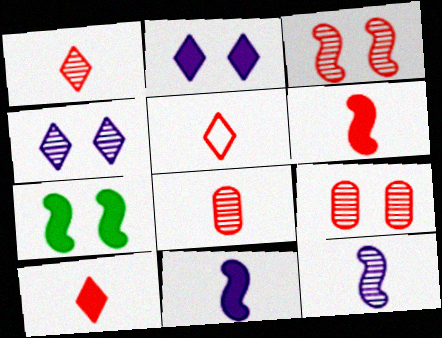[[1, 5, 10], 
[5, 6, 8]]